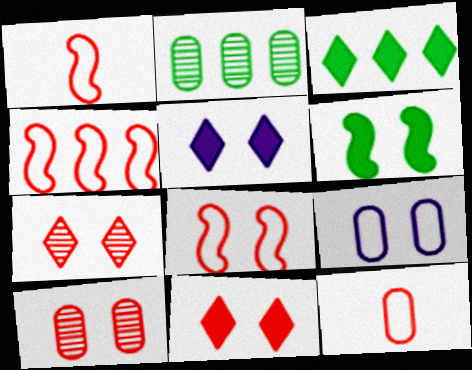[[1, 2, 5], 
[1, 4, 8], 
[6, 7, 9], 
[8, 10, 11]]